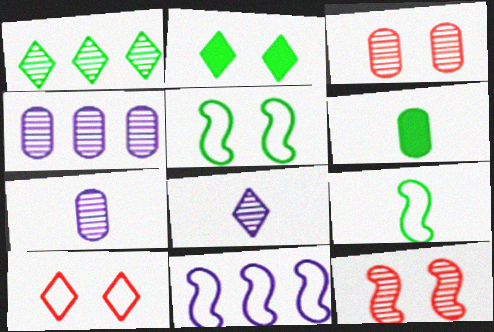[[1, 5, 6], 
[1, 7, 12]]